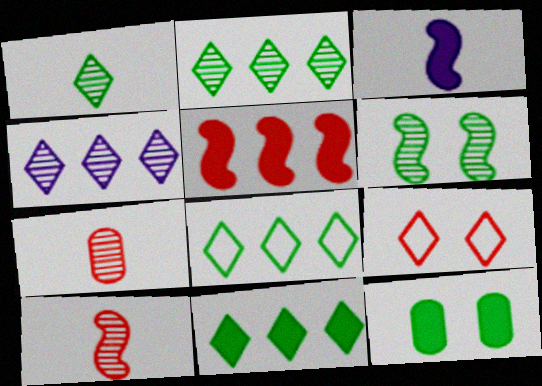[[2, 8, 11], 
[4, 6, 7], 
[5, 7, 9]]